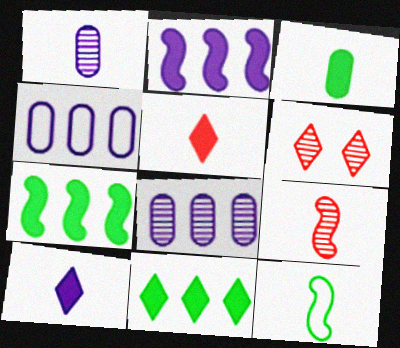[[1, 5, 12]]